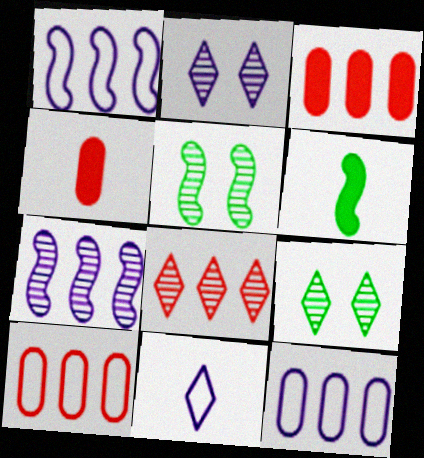[[1, 4, 9], 
[2, 6, 10], 
[3, 5, 11]]